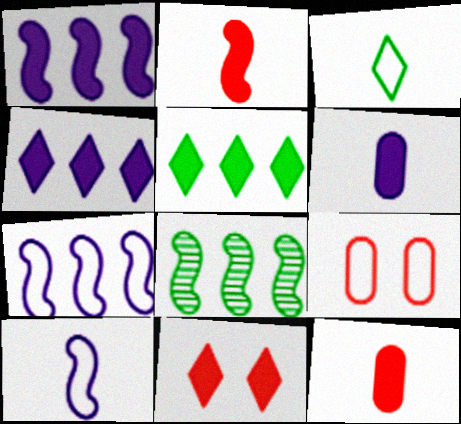[[3, 7, 9]]